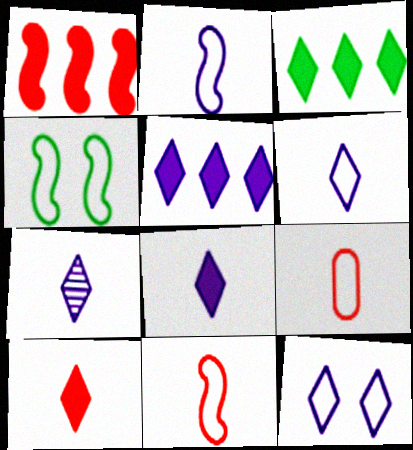[[5, 7, 12], 
[6, 7, 8]]